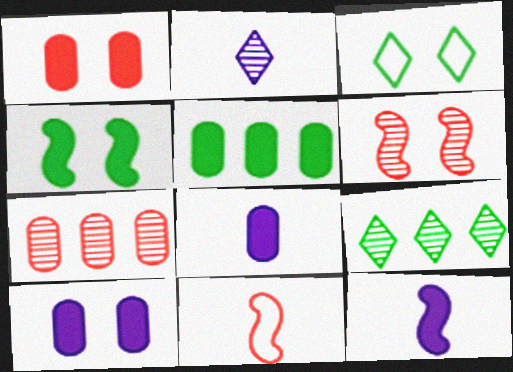[[1, 5, 8], 
[3, 6, 10], 
[3, 7, 12], 
[9, 10, 11]]